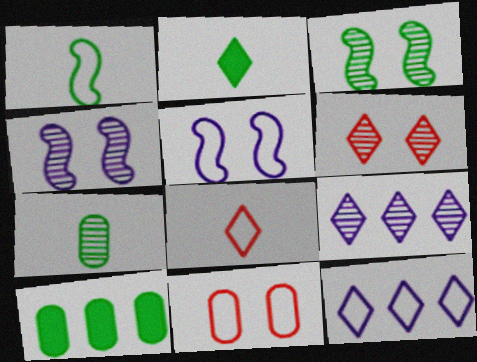[[1, 2, 7], 
[1, 11, 12], 
[2, 6, 12], 
[4, 8, 10]]